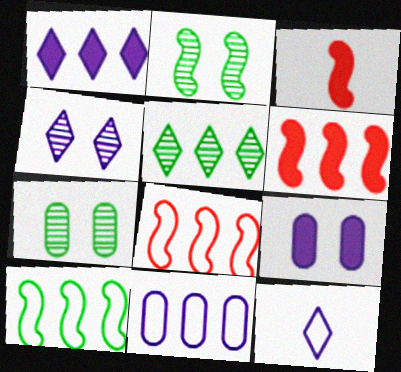[[1, 4, 12], 
[5, 6, 11], 
[6, 7, 12]]